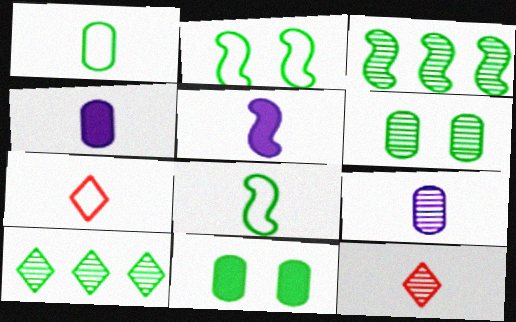[[1, 5, 12], 
[4, 8, 12], 
[8, 10, 11]]